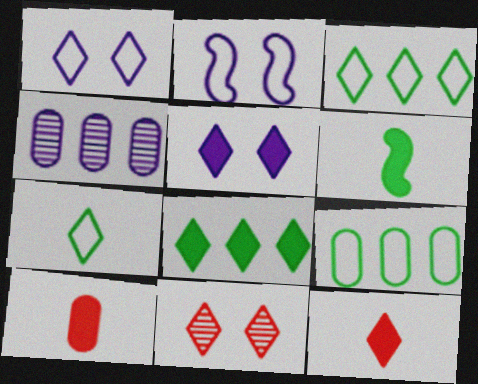[[5, 8, 12]]